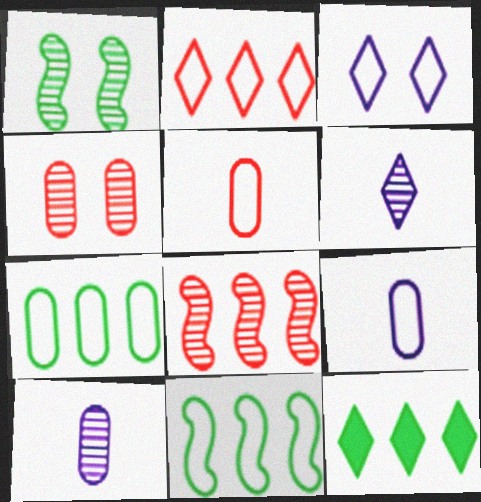[[3, 5, 11]]